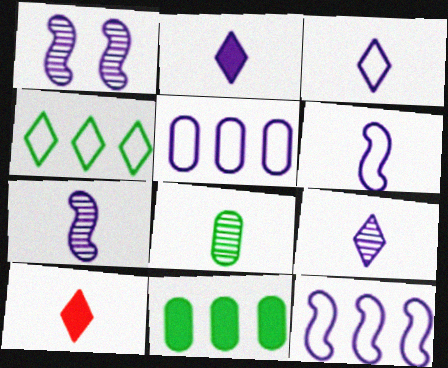[[1, 2, 5], 
[2, 3, 9], 
[6, 8, 10]]